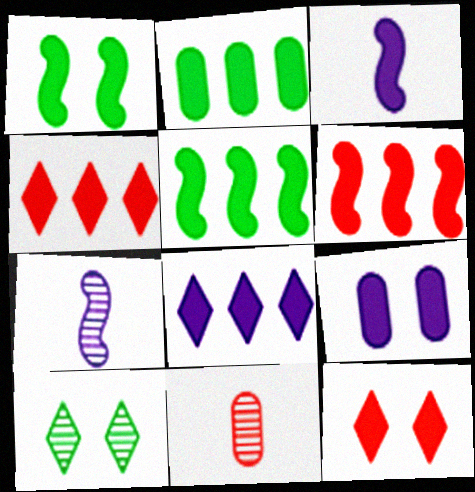[[1, 3, 6], 
[1, 9, 12], 
[2, 3, 12], 
[2, 6, 8], 
[3, 8, 9]]